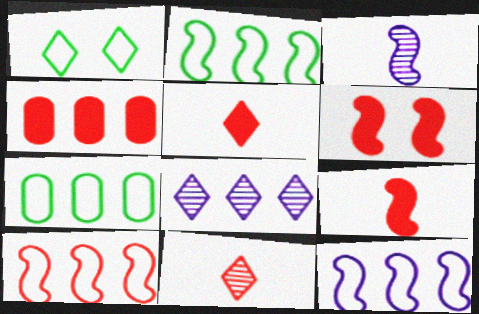[[1, 3, 4], 
[1, 5, 8], 
[2, 3, 6], 
[2, 4, 8], 
[2, 10, 12], 
[4, 5, 6]]